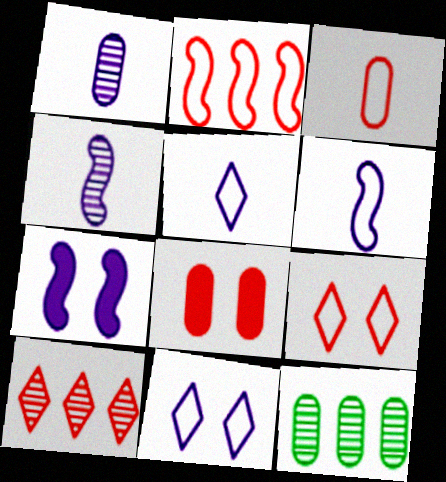[[2, 3, 9]]